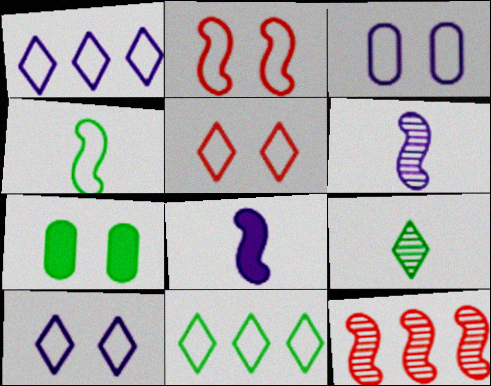[]